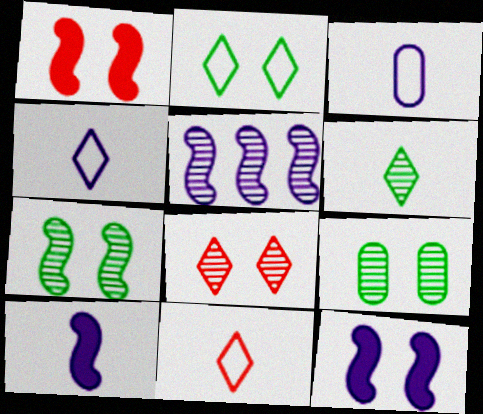[]